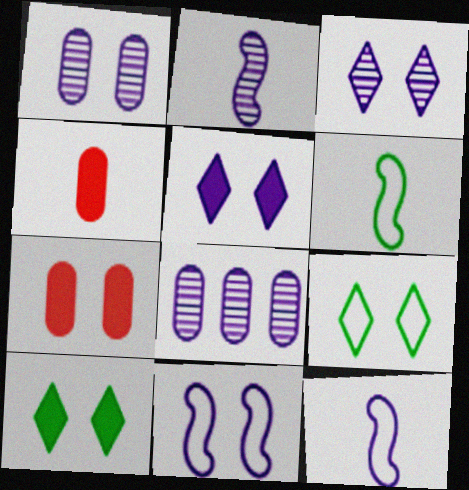[[1, 5, 11], 
[2, 3, 8], 
[5, 8, 12]]